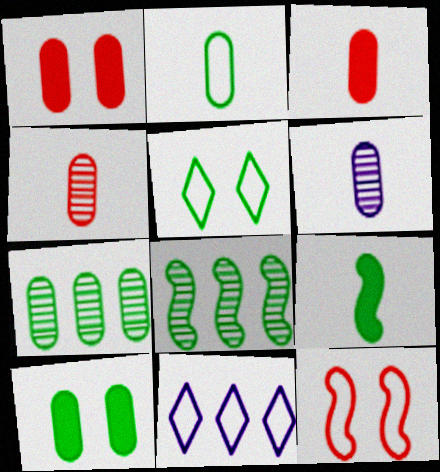[[2, 3, 6], 
[2, 7, 10], 
[2, 11, 12], 
[5, 7, 9]]